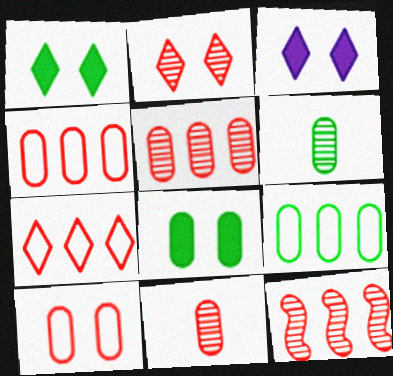[[2, 11, 12], 
[6, 8, 9]]